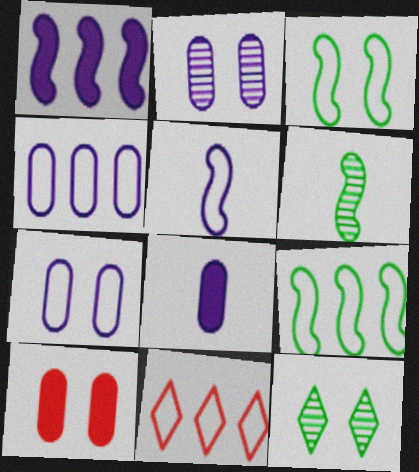[[2, 4, 8], 
[4, 9, 11]]